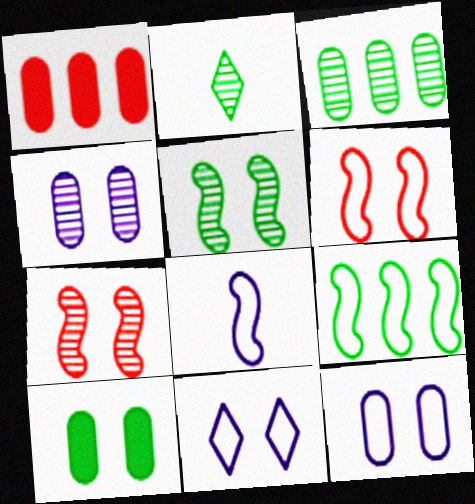[[2, 3, 5], 
[2, 9, 10], 
[6, 8, 9], 
[7, 10, 11]]